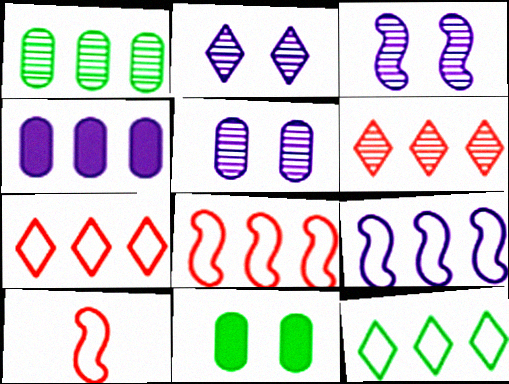[[2, 3, 5]]